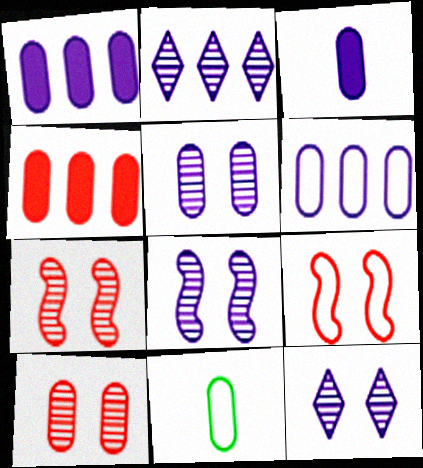[[1, 10, 11], 
[3, 5, 6], 
[4, 5, 11], 
[5, 8, 12]]